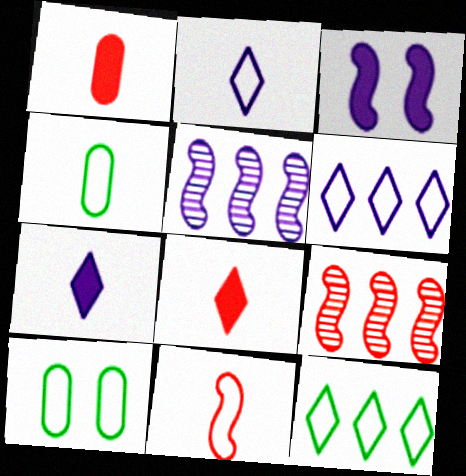[[2, 4, 11], 
[5, 8, 10], 
[6, 10, 11], 
[7, 9, 10]]